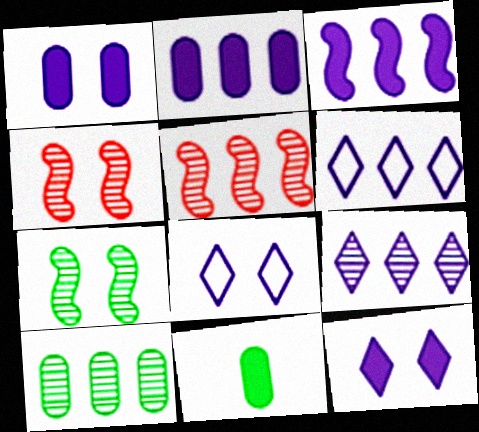[[4, 6, 11], 
[5, 8, 11], 
[5, 9, 10]]